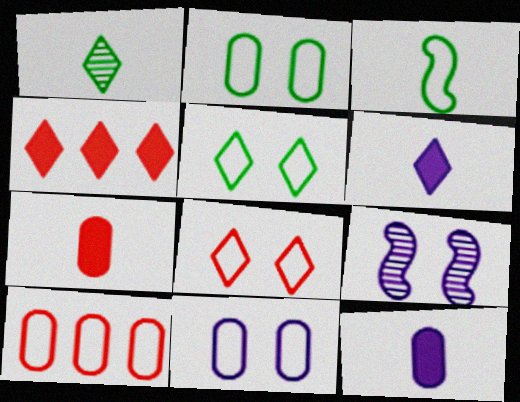[]